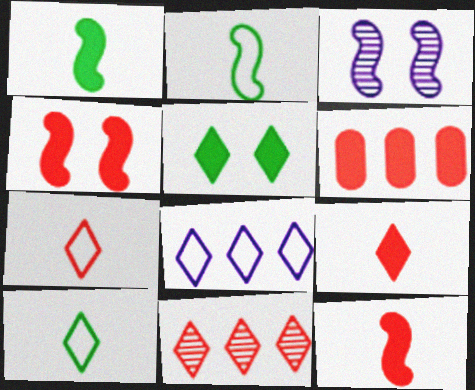[[3, 6, 10], 
[4, 6, 9]]